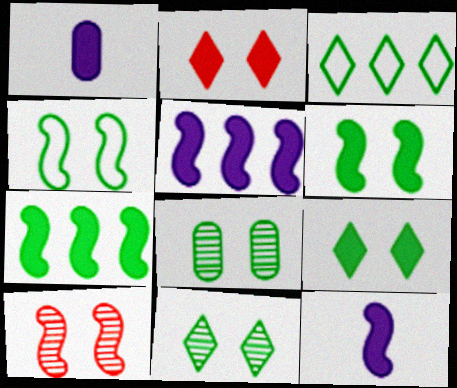[[1, 2, 7], 
[1, 3, 10], 
[4, 8, 9]]